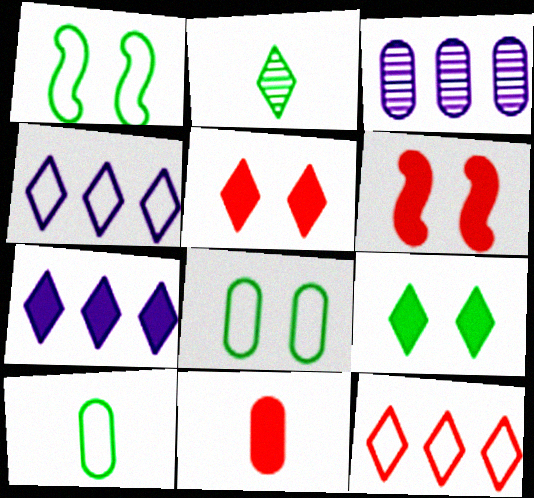[[2, 4, 5], 
[3, 8, 11]]